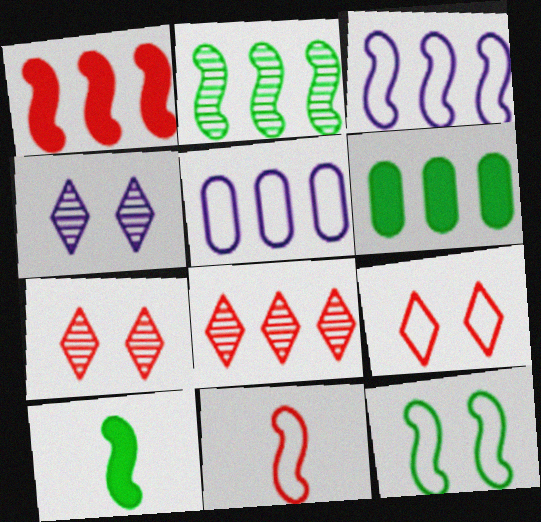[[1, 2, 3], 
[2, 10, 12], 
[3, 6, 8], 
[3, 11, 12], 
[4, 6, 11], 
[5, 7, 10]]